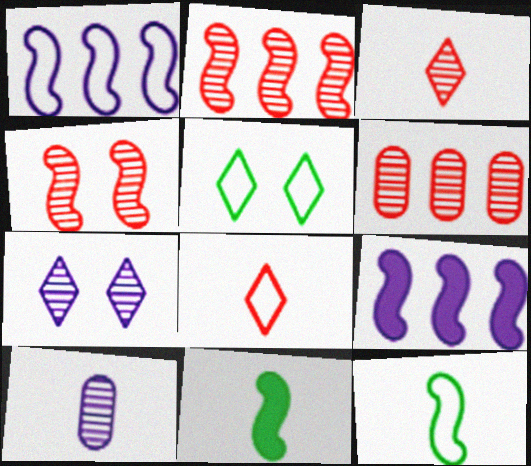[[1, 4, 11], 
[3, 4, 6], 
[4, 9, 12], 
[8, 10, 11]]